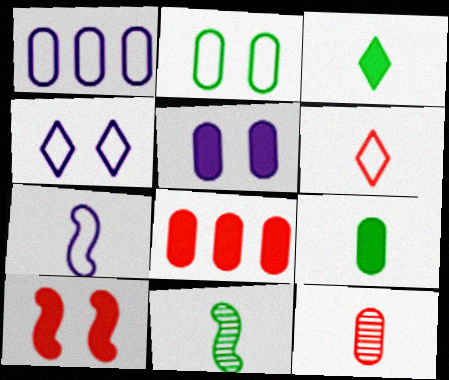[[1, 4, 7], 
[3, 7, 12], 
[4, 8, 11], 
[5, 8, 9]]